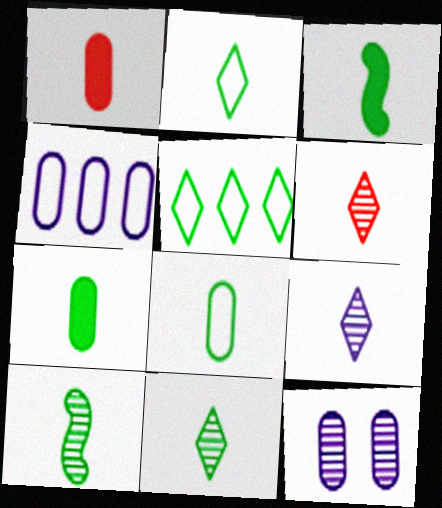[[2, 7, 10], 
[3, 8, 11], 
[6, 9, 11]]